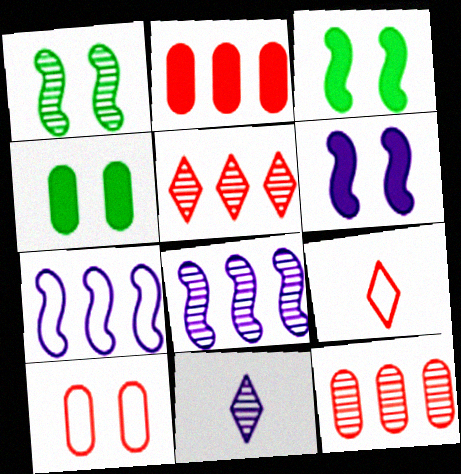[[1, 11, 12], 
[4, 8, 9]]